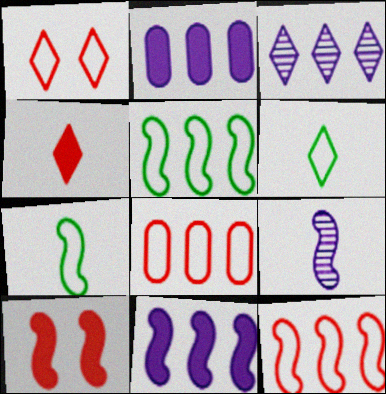[[5, 9, 10]]